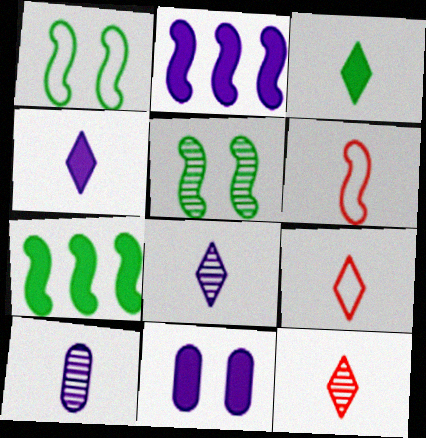[[2, 4, 11], 
[2, 5, 6], 
[3, 6, 10], 
[3, 8, 9]]